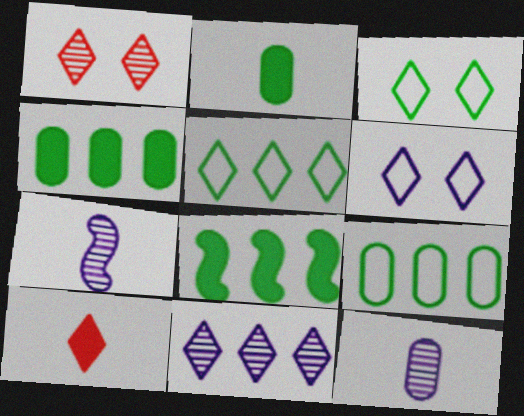[[3, 10, 11]]